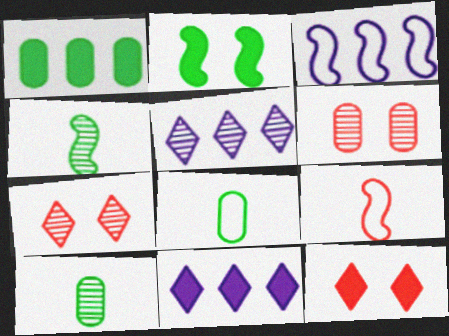[[3, 10, 12], 
[4, 5, 6]]